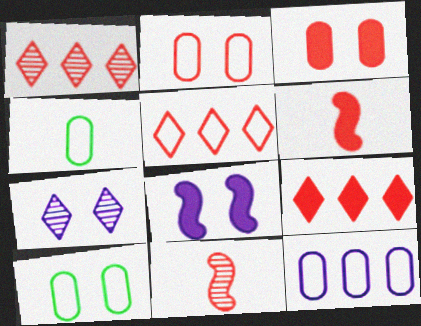[[1, 2, 6], 
[1, 4, 8], 
[1, 5, 9], 
[2, 4, 12], 
[2, 9, 11], 
[3, 5, 11], 
[3, 6, 9]]